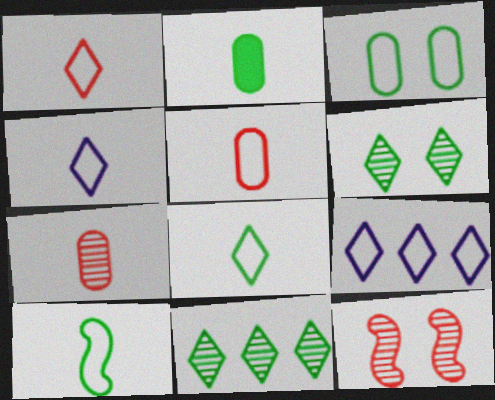[[1, 4, 8], 
[2, 9, 12], 
[4, 5, 10]]